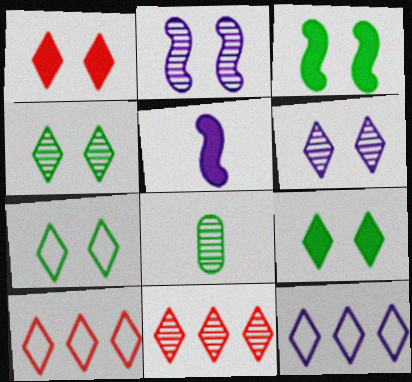[[1, 6, 7], 
[2, 8, 11], 
[4, 7, 9]]